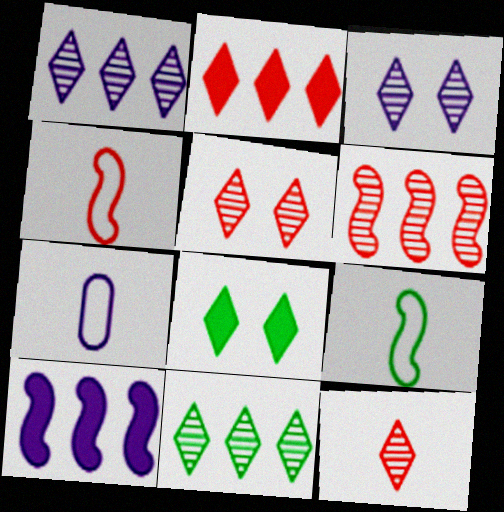[[3, 7, 10], 
[3, 11, 12], 
[6, 7, 8]]